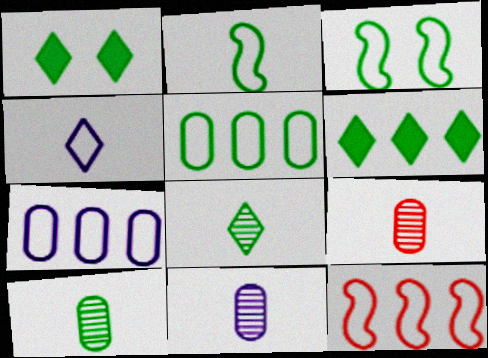[[1, 11, 12], 
[3, 6, 10], 
[9, 10, 11]]